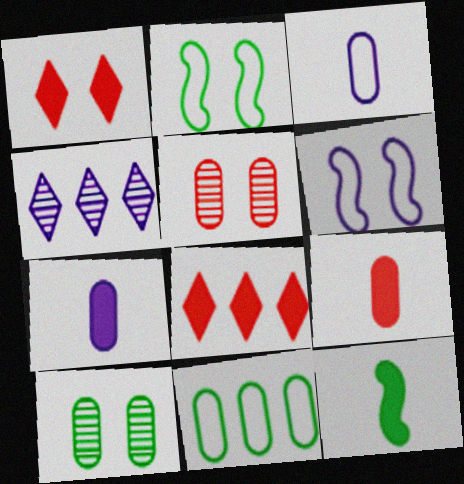[[1, 6, 10], 
[2, 4, 9], 
[4, 6, 7], 
[5, 7, 11]]